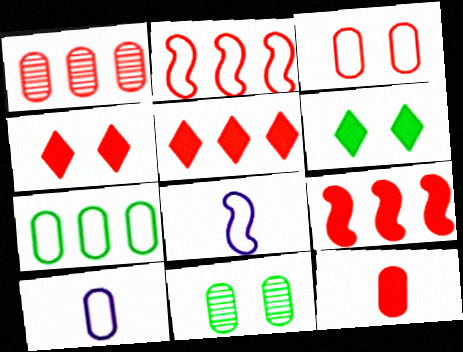[[1, 2, 5], 
[1, 3, 12], 
[1, 6, 8], 
[3, 7, 10], 
[4, 9, 12], 
[5, 8, 11]]